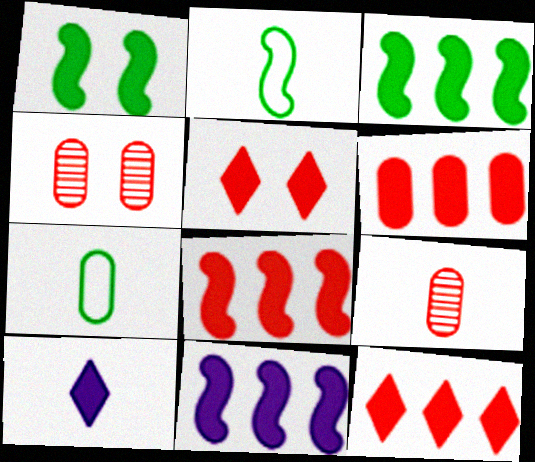[[1, 6, 10], 
[2, 9, 10], 
[3, 8, 11], 
[6, 8, 12]]